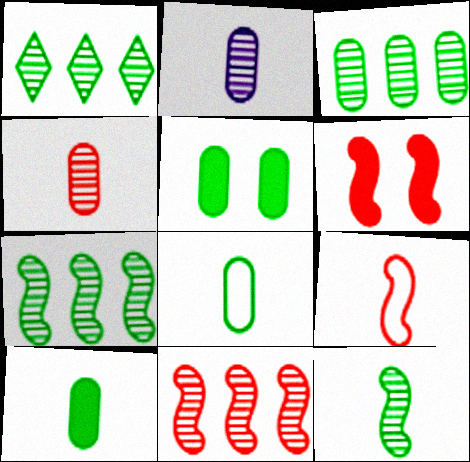[[1, 3, 7], 
[3, 5, 8], 
[6, 9, 11]]